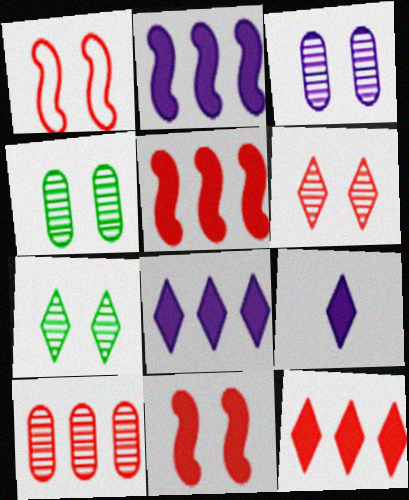[]